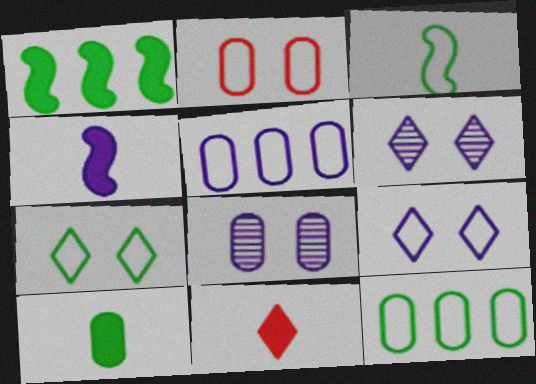[[3, 7, 12], 
[4, 5, 6], 
[4, 10, 11]]